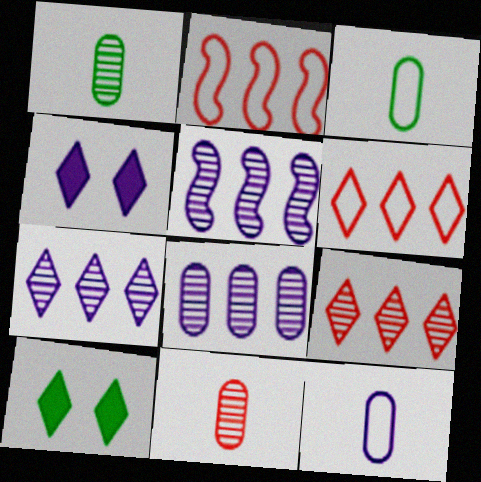[[1, 2, 4], 
[4, 5, 12], 
[5, 7, 8]]